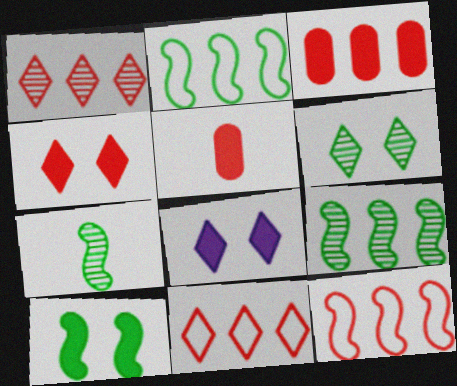[[1, 3, 12], 
[2, 7, 10]]